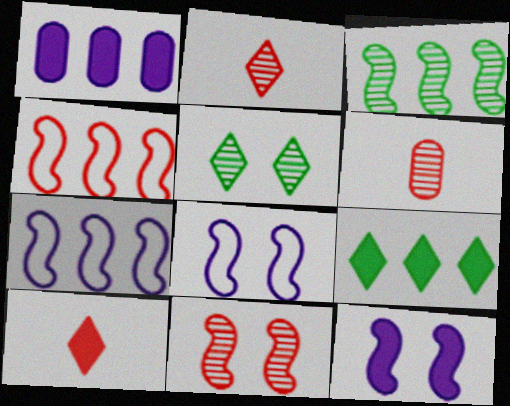[[6, 8, 9]]